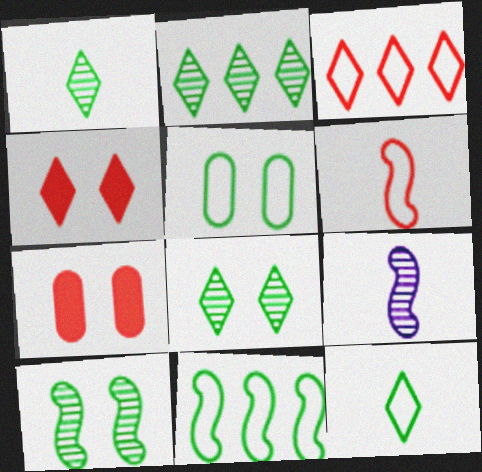[[1, 2, 8], 
[5, 11, 12]]